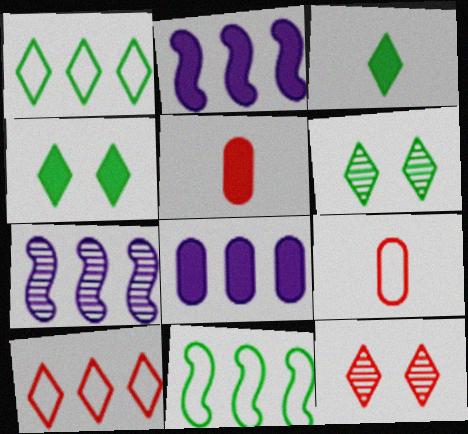[[1, 3, 6], 
[2, 4, 5], 
[2, 6, 9], 
[4, 7, 9]]